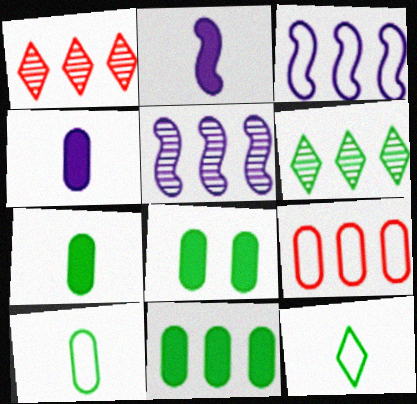[[1, 3, 11], 
[7, 8, 11]]